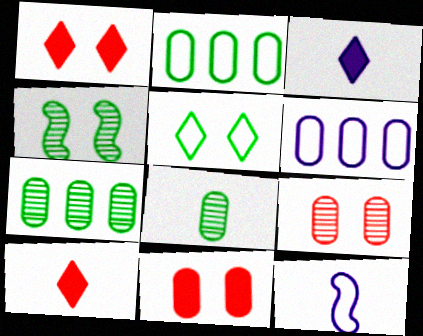[[1, 7, 12], 
[4, 6, 10], 
[6, 8, 11], 
[8, 10, 12]]